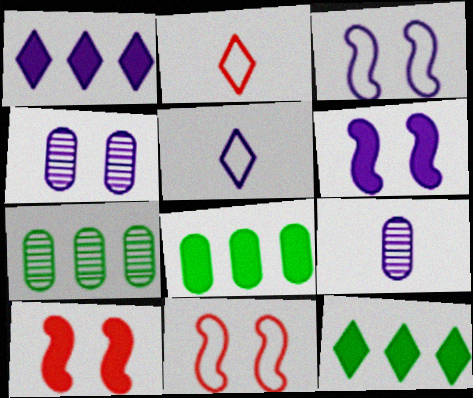[[1, 3, 9], 
[2, 6, 7], 
[5, 7, 10], 
[9, 11, 12]]